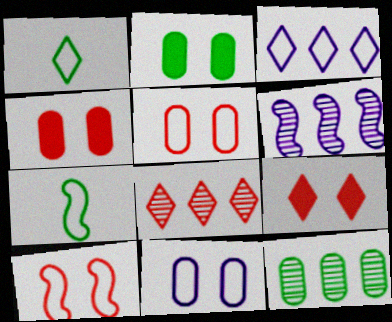[[1, 4, 6], 
[3, 5, 7], 
[6, 8, 12]]